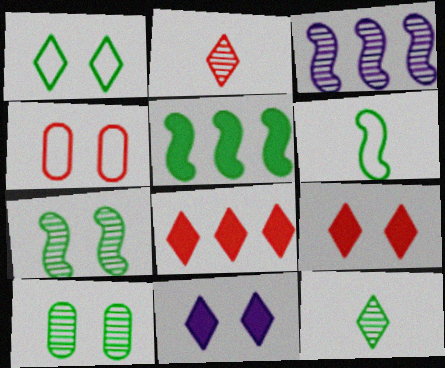[[2, 3, 10], 
[4, 7, 11], 
[5, 6, 7]]